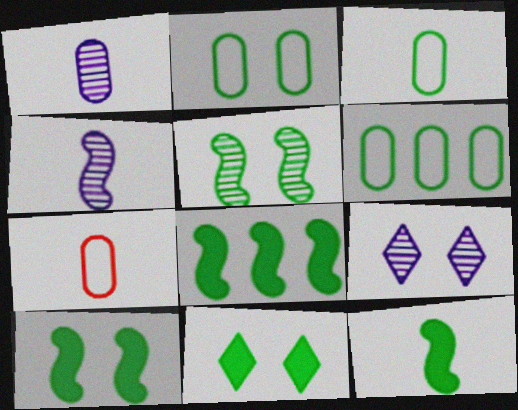[[2, 3, 6], 
[2, 5, 11], 
[7, 8, 9], 
[8, 10, 12]]